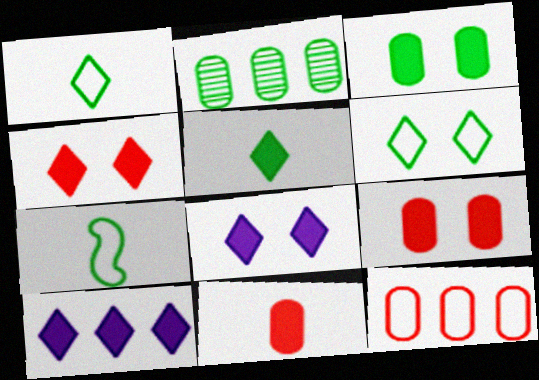[[4, 5, 10]]